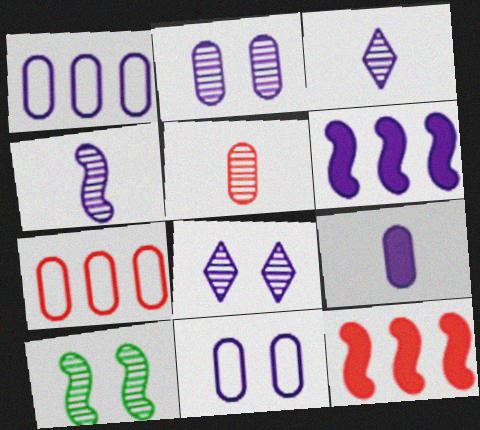[[1, 2, 9], 
[3, 6, 11]]